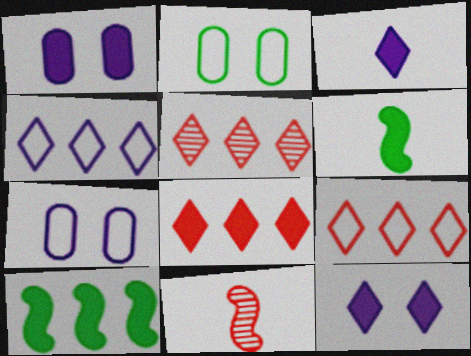[[1, 6, 8], 
[5, 6, 7], 
[5, 8, 9]]